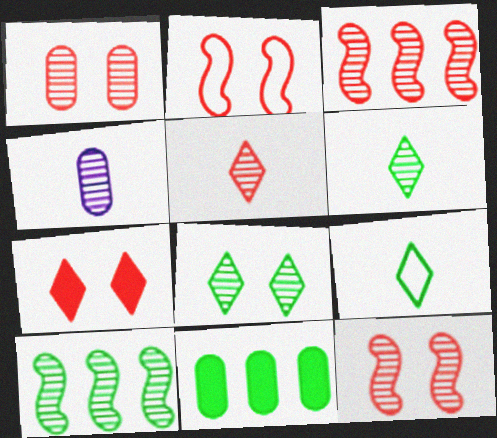[[1, 2, 7], 
[1, 3, 5], 
[3, 4, 8]]